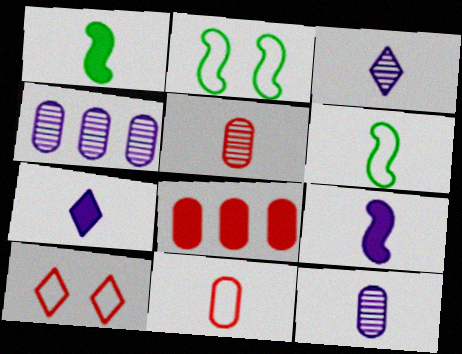[[1, 3, 11], 
[1, 4, 10], 
[2, 3, 8], 
[5, 6, 7]]